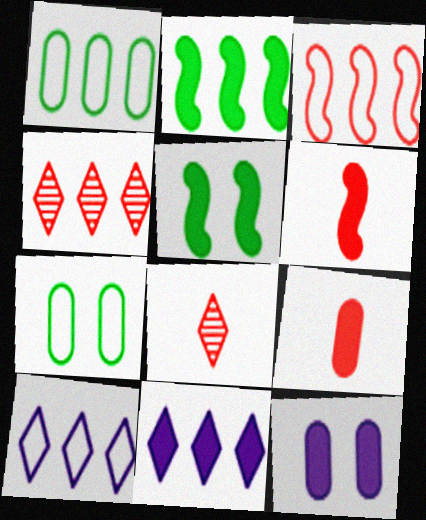[[1, 3, 10], 
[5, 9, 11]]